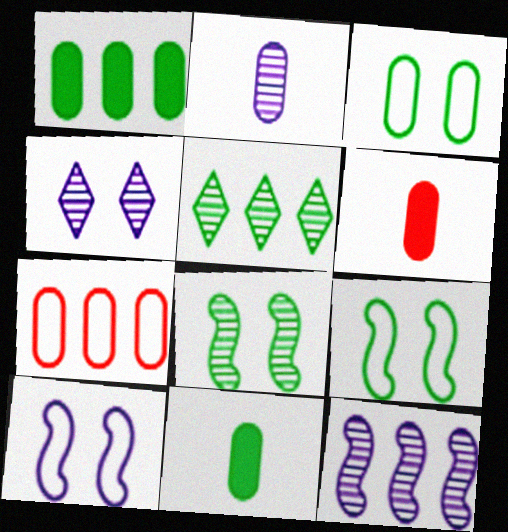[[2, 4, 12], 
[5, 6, 10], 
[5, 9, 11]]